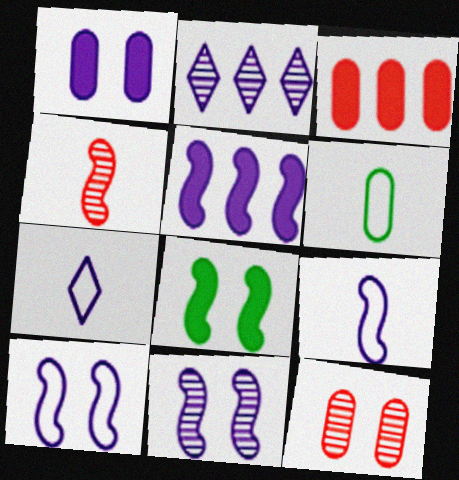[[1, 2, 9], 
[5, 9, 11]]